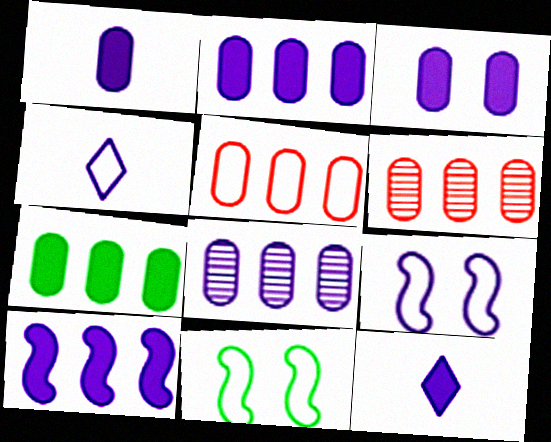[[1, 2, 3], 
[3, 10, 12], 
[4, 5, 11], 
[5, 7, 8], 
[6, 11, 12], 
[8, 9, 12]]